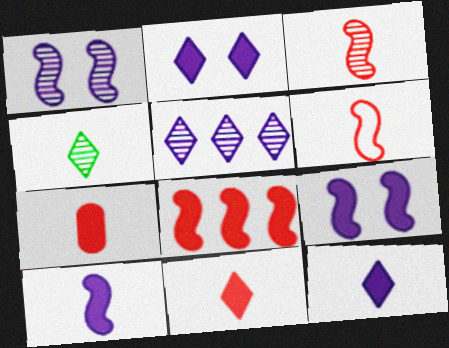[]